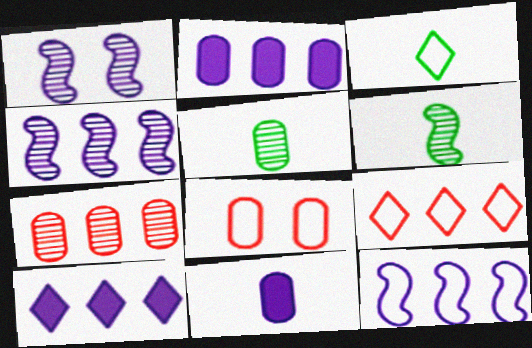[[2, 5, 8], 
[3, 8, 12], 
[6, 8, 10]]